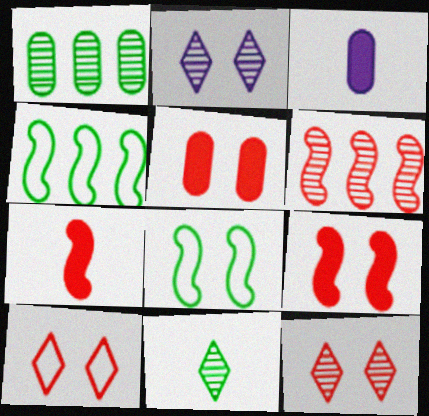[[2, 5, 8], 
[3, 4, 12]]